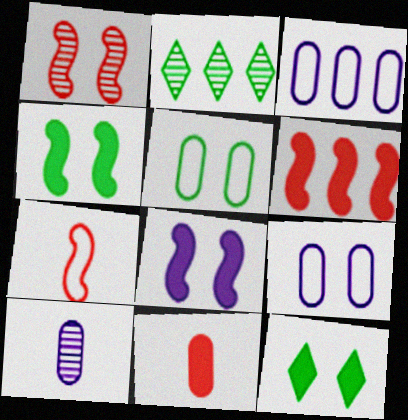[[1, 2, 10], 
[1, 6, 7], 
[1, 9, 12], 
[2, 3, 6]]